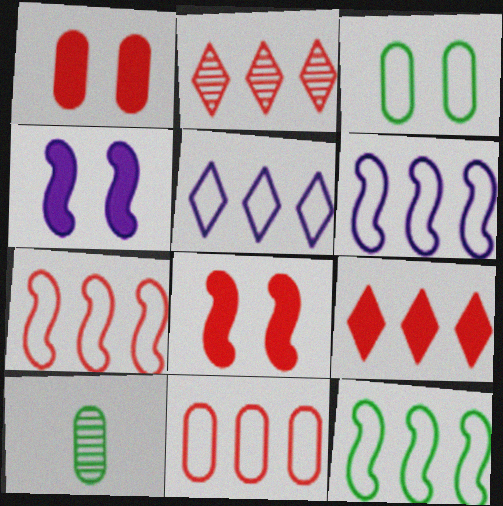[[5, 8, 10], 
[5, 11, 12], 
[6, 7, 12]]